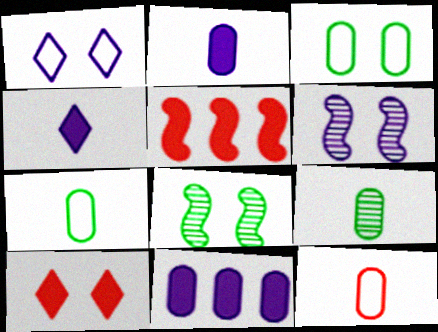[[1, 5, 9], 
[2, 9, 12], 
[3, 6, 10]]